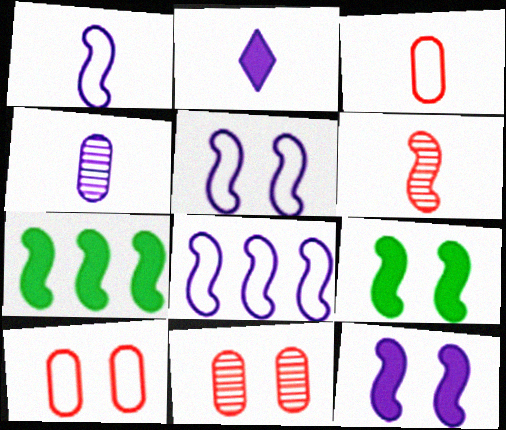[[1, 2, 4], 
[1, 5, 8], 
[5, 6, 7], 
[6, 8, 9]]